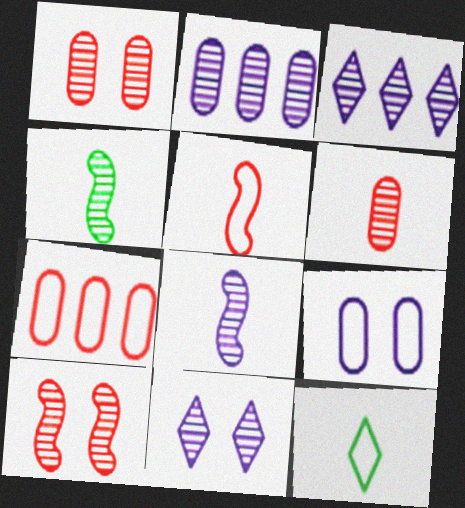[[1, 3, 4], 
[2, 8, 11]]